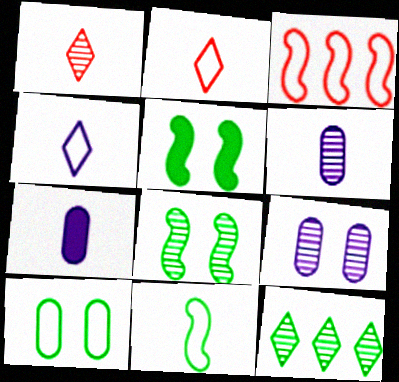[[1, 7, 11], 
[3, 4, 10]]